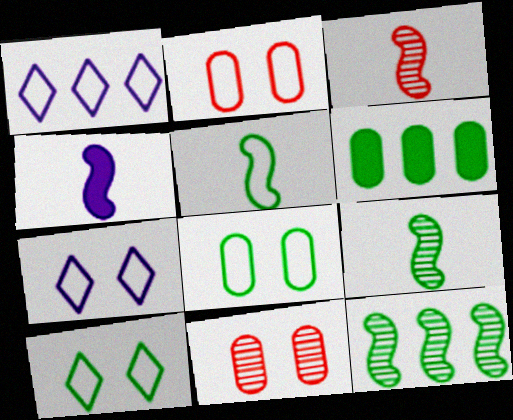[[1, 2, 5], 
[3, 4, 5], 
[3, 6, 7], 
[6, 9, 10]]